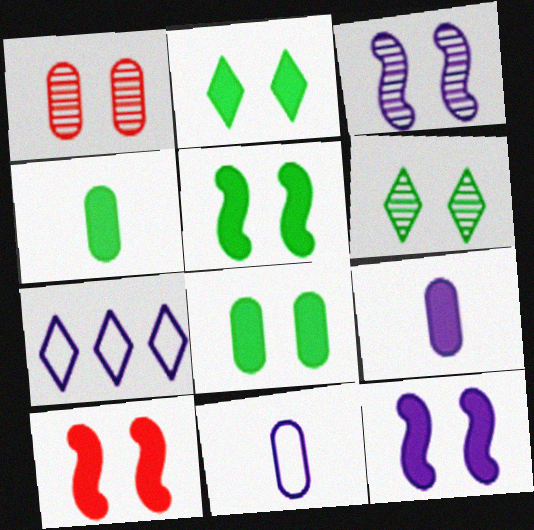[[1, 3, 6], 
[2, 5, 8], 
[3, 7, 9], 
[5, 10, 12]]